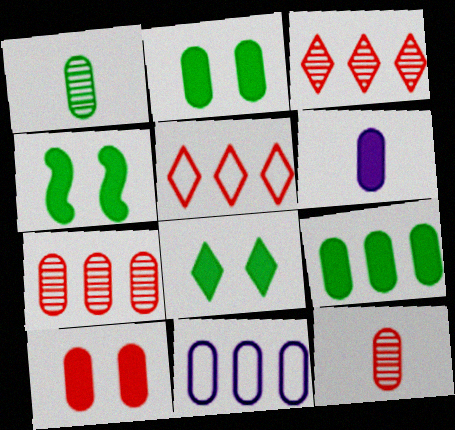[[1, 10, 11], 
[2, 4, 8], 
[2, 11, 12], 
[6, 9, 10], 
[7, 9, 11]]